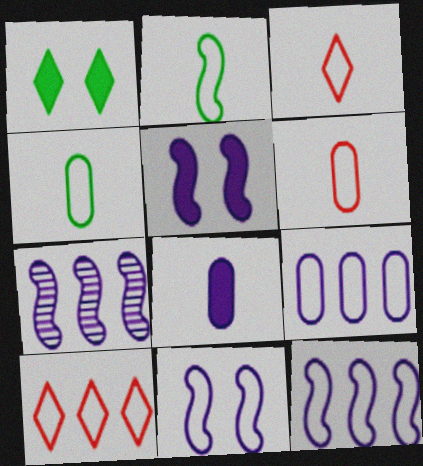[[1, 6, 7], 
[4, 10, 11]]